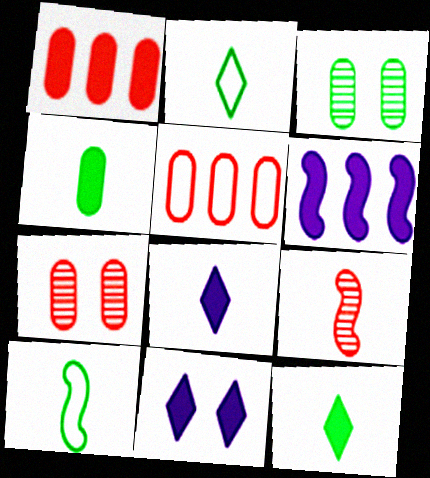[[2, 6, 7]]